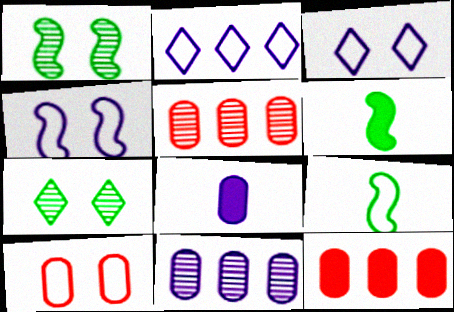[[2, 9, 10], 
[3, 5, 6]]